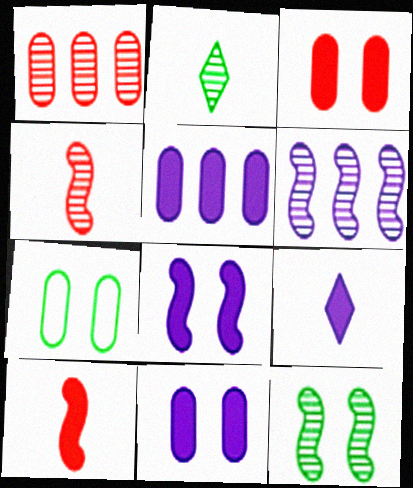[[4, 6, 12], 
[5, 8, 9]]